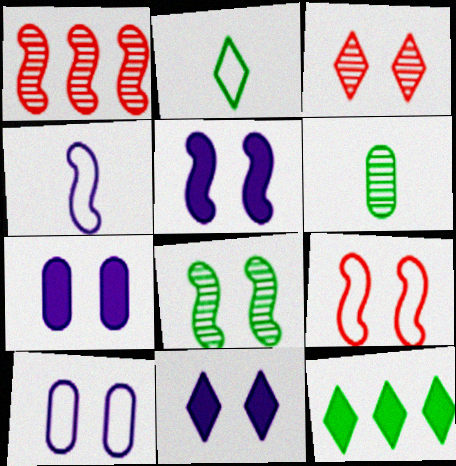[[1, 2, 7], 
[5, 7, 11], 
[5, 8, 9]]